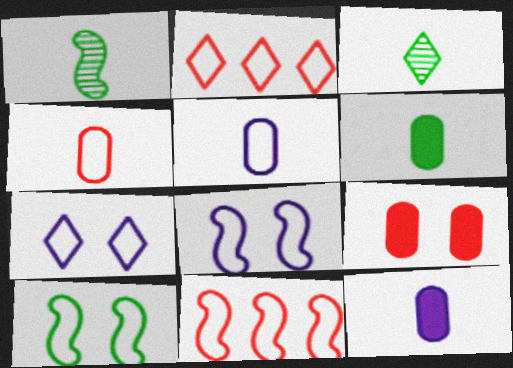[[2, 5, 10]]